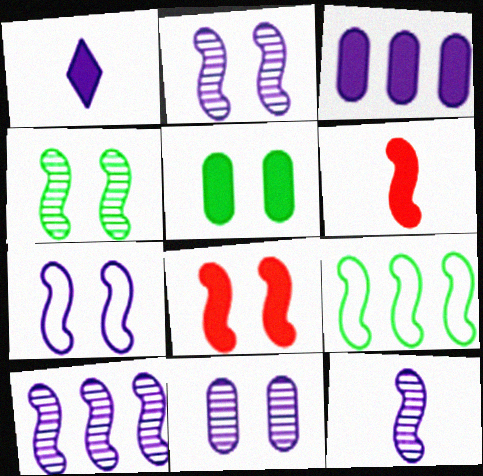[[2, 6, 9], 
[2, 10, 12], 
[4, 7, 8], 
[8, 9, 12]]